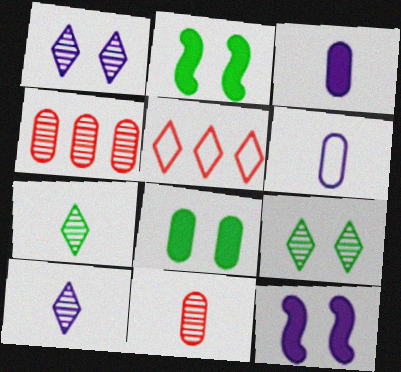[[4, 6, 8]]